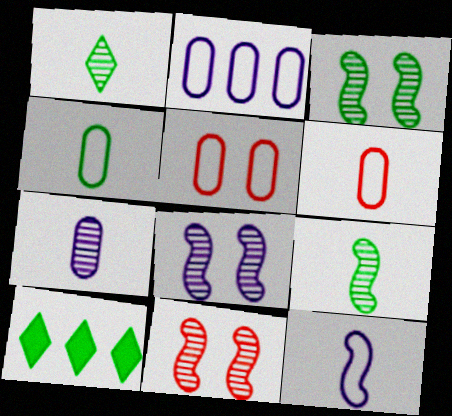[[2, 4, 5], 
[3, 4, 10], 
[3, 8, 11], 
[6, 8, 10]]